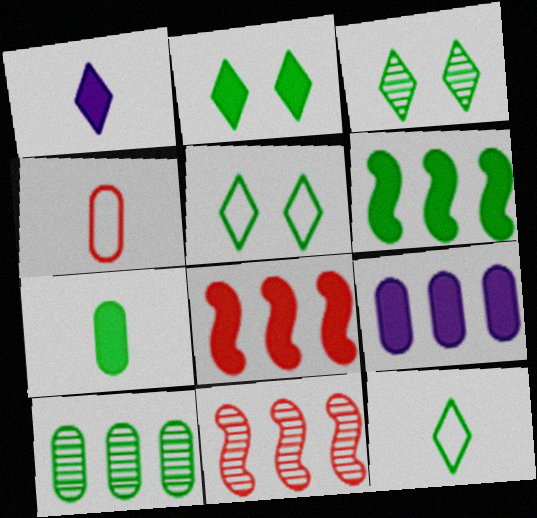[[2, 3, 5], 
[2, 6, 7]]